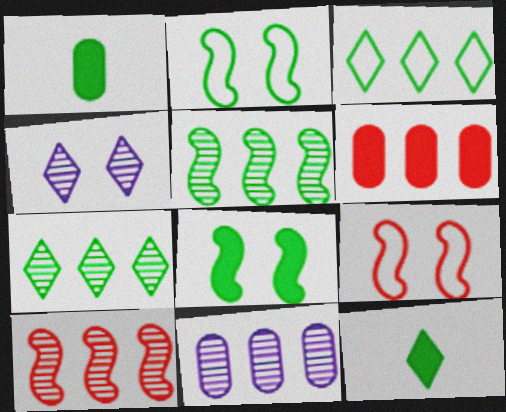[[1, 2, 7], 
[7, 10, 11], 
[9, 11, 12]]